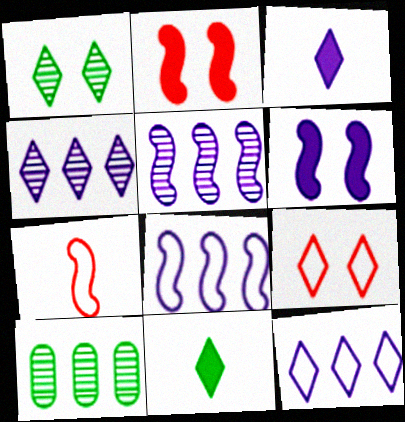[[4, 9, 11]]